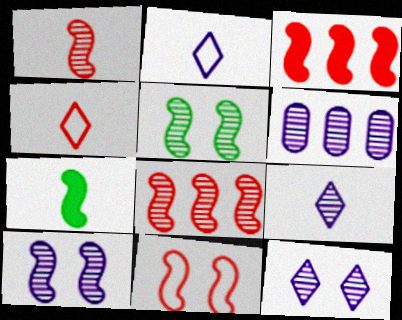[[1, 3, 11], 
[6, 9, 10]]